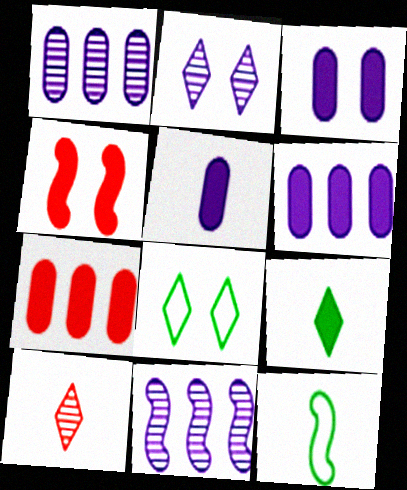[[2, 7, 12], 
[3, 5, 6], 
[4, 6, 9], 
[4, 11, 12], 
[5, 10, 12]]